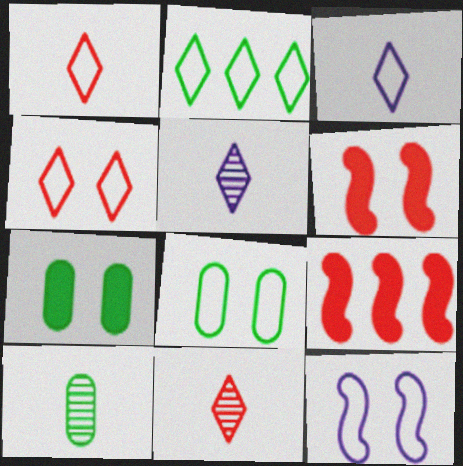[[2, 3, 4], 
[4, 8, 12], 
[5, 8, 9]]